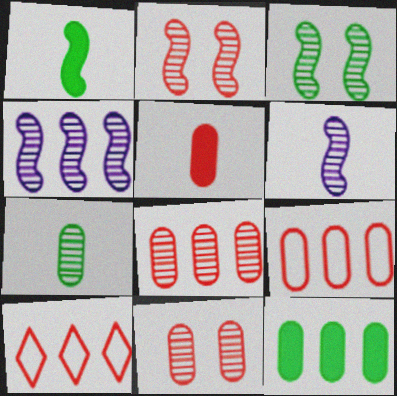[[2, 5, 10], 
[4, 10, 12], 
[5, 9, 11]]